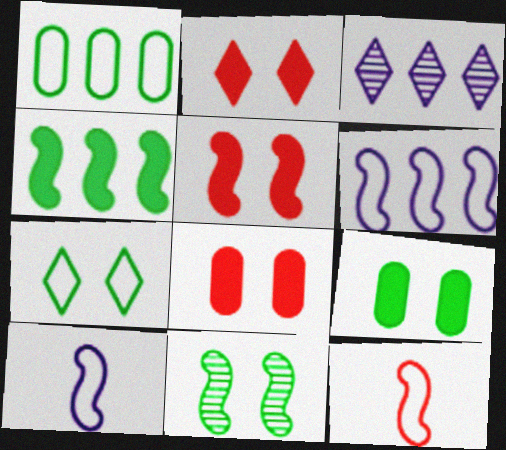[[2, 5, 8], 
[3, 9, 12], 
[7, 9, 11]]